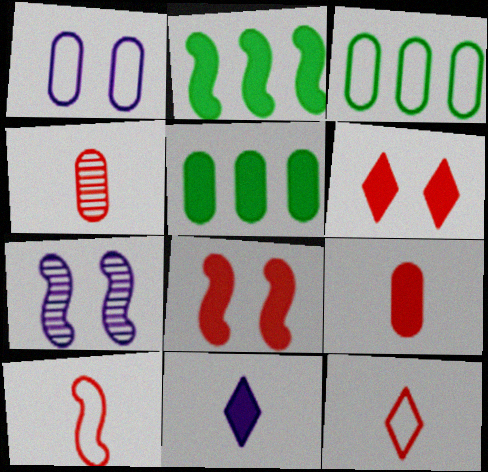[[1, 4, 5], 
[2, 7, 10], 
[5, 7, 12], 
[5, 8, 11]]